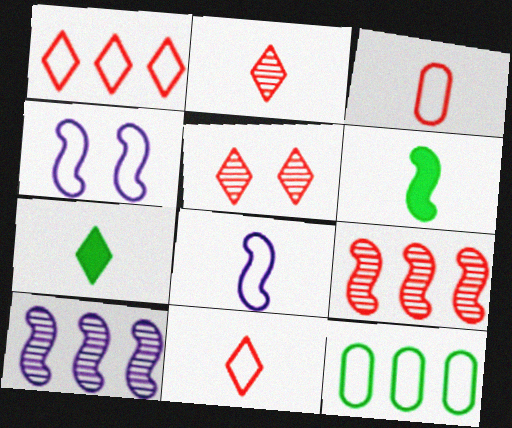[[4, 6, 9], 
[4, 11, 12]]